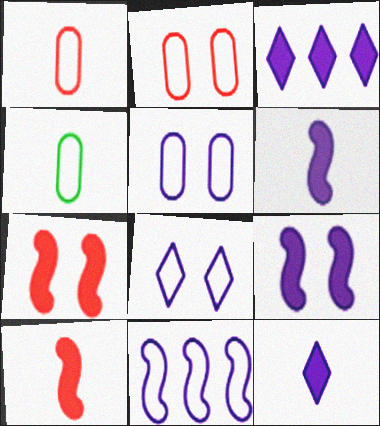[]